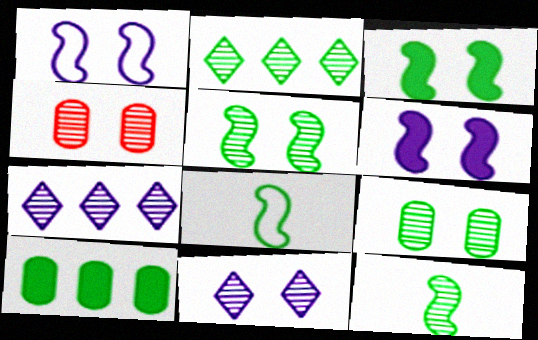[[2, 9, 12], 
[4, 5, 11], 
[4, 7, 12]]